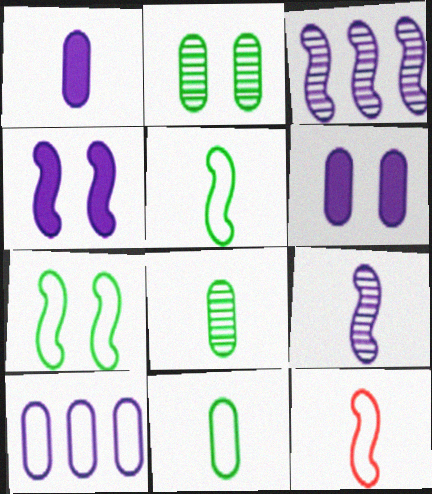[]